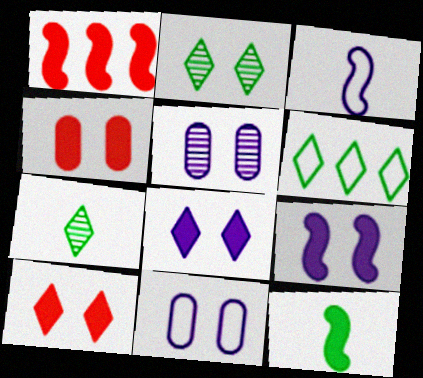[[1, 7, 11], 
[1, 9, 12]]